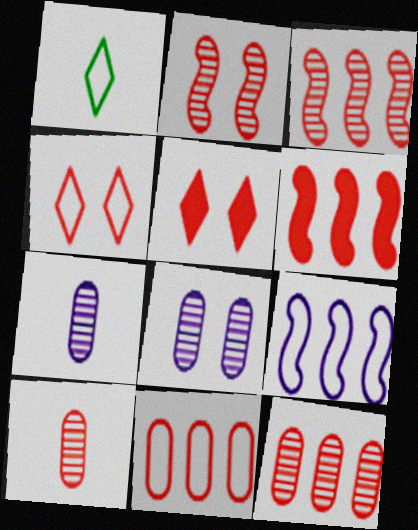[[1, 6, 8], 
[4, 6, 10]]